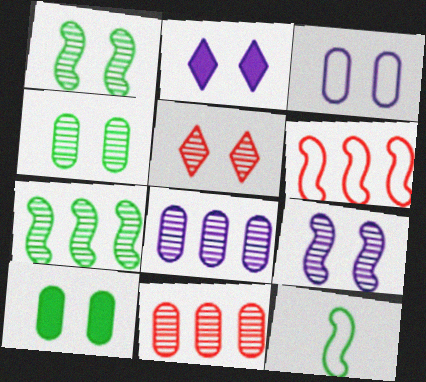[[2, 3, 9], 
[2, 11, 12], 
[4, 5, 9]]